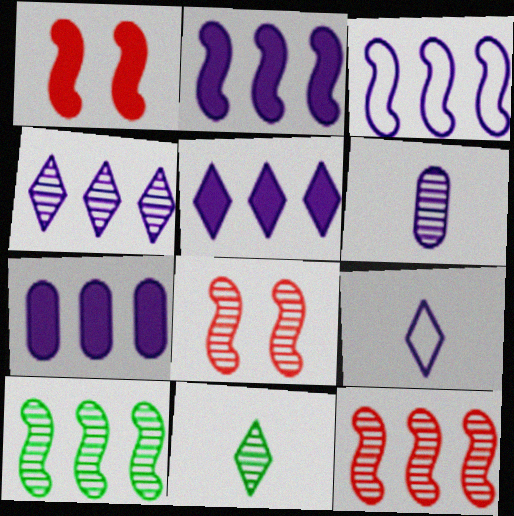[[2, 5, 7], 
[3, 4, 7]]